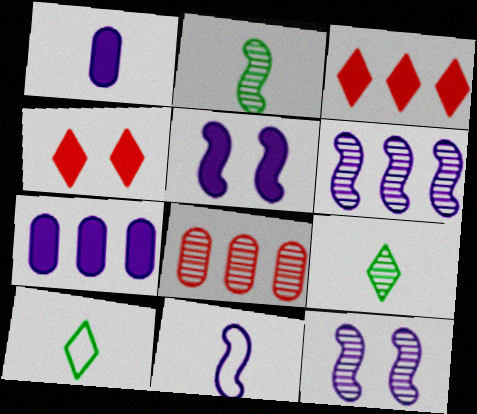[[5, 6, 11], 
[5, 8, 10], 
[8, 9, 12]]